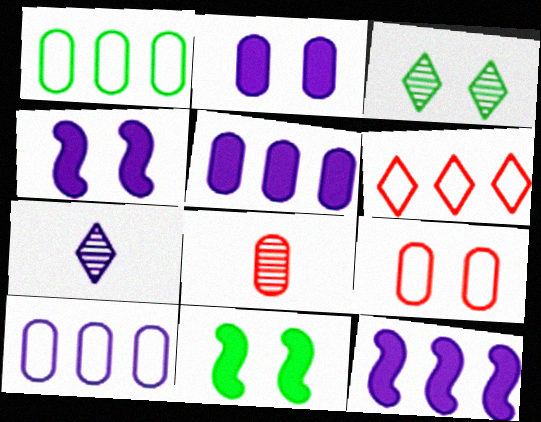[[1, 2, 8], 
[3, 4, 9], 
[4, 7, 10]]